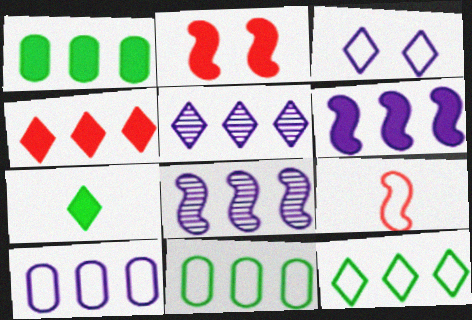[[1, 4, 6], 
[3, 9, 11], 
[4, 5, 12], 
[4, 8, 11], 
[5, 6, 10]]